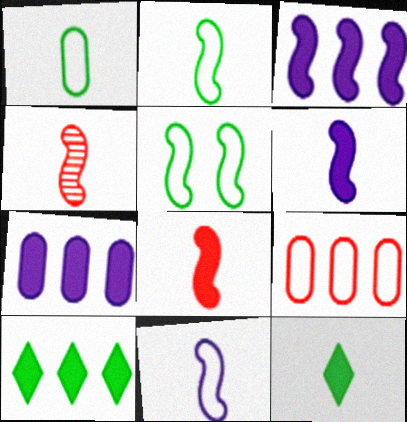[[2, 4, 6], 
[3, 4, 5]]